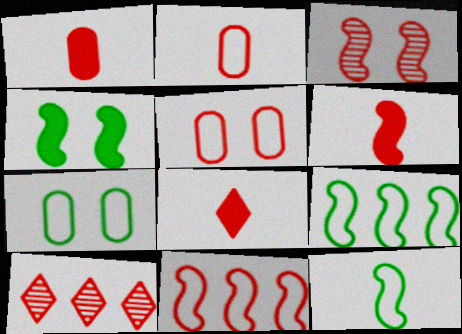[[1, 6, 8], 
[3, 6, 11], 
[5, 6, 10]]